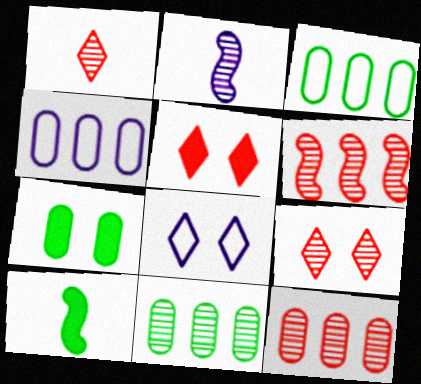[[2, 3, 5], 
[2, 9, 11], 
[4, 9, 10], 
[8, 10, 12]]